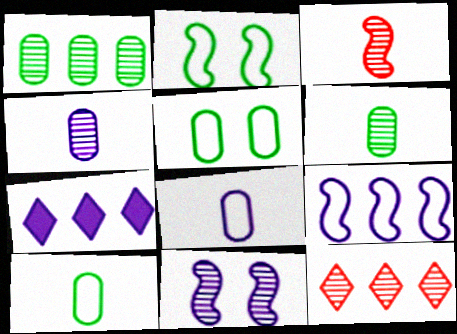[[3, 5, 7], 
[6, 11, 12], 
[7, 8, 11]]